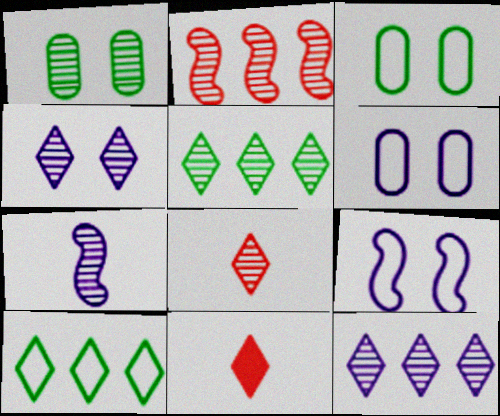[[4, 5, 8], 
[4, 10, 11]]